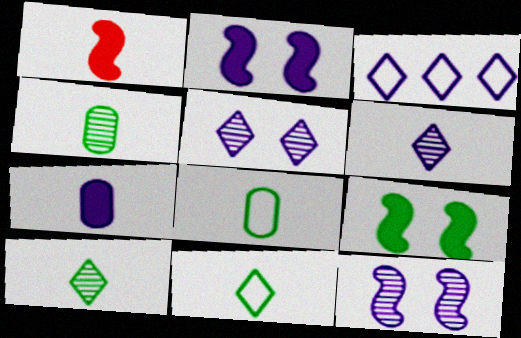[[1, 6, 8], 
[3, 7, 12]]